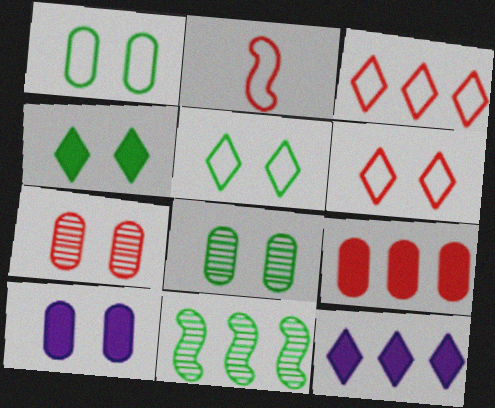[[1, 7, 10], 
[2, 8, 12]]